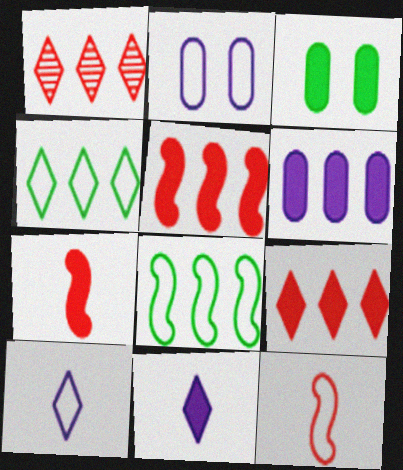[[1, 6, 8], 
[2, 4, 12], 
[3, 5, 11]]